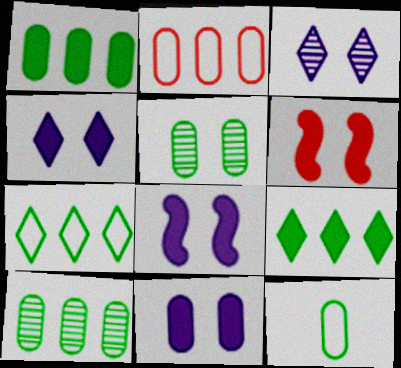[[1, 5, 12], 
[4, 8, 11]]